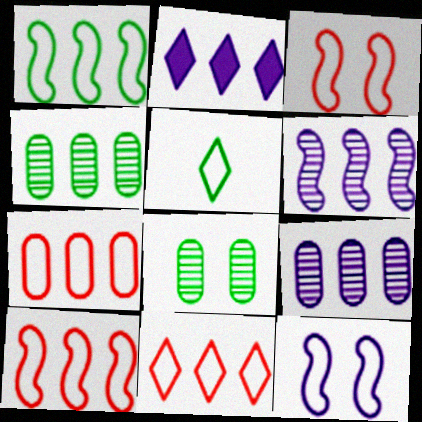[[2, 4, 10], 
[5, 7, 12], 
[7, 10, 11]]